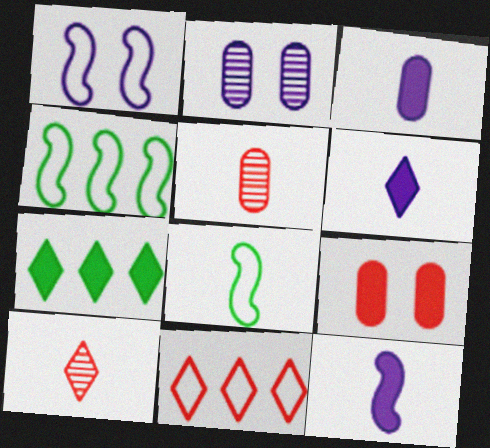[[1, 5, 7], 
[3, 6, 12], 
[3, 8, 10], 
[5, 6, 8], 
[7, 9, 12]]